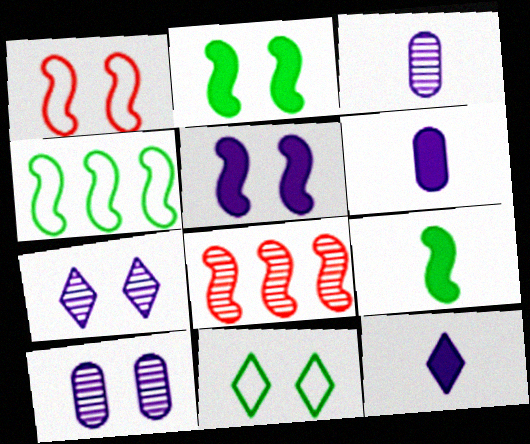[[6, 8, 11]]